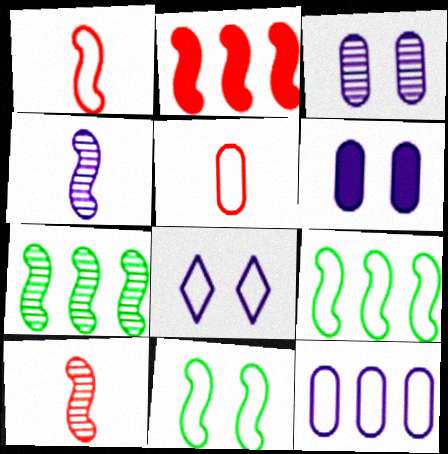[[2, 4, 11], 
[5, 8, 9]]